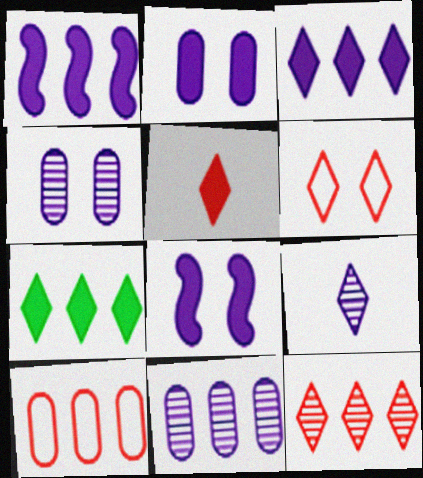[[5, 6, 12], 
[6, 7, 9]]